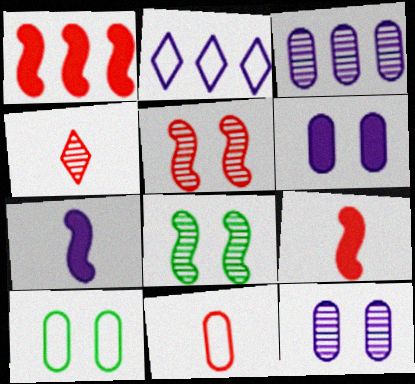[[2, 7, 12], 
[3, 4, 8], 
[4, 9, 11]]